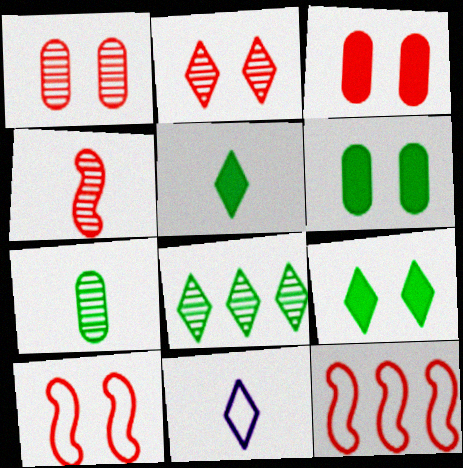[[2, 3, 10]]